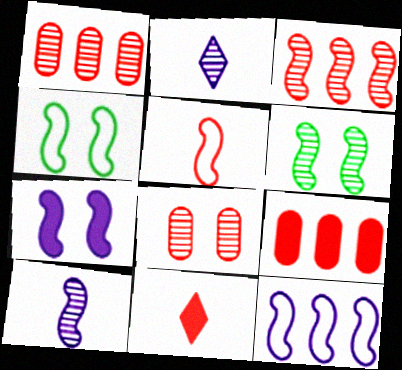[[1, 2, 6], 
[2, 4, 9], 
[3, 6, 10], 
[4, 5, 12], 
[7, 10, 12]]